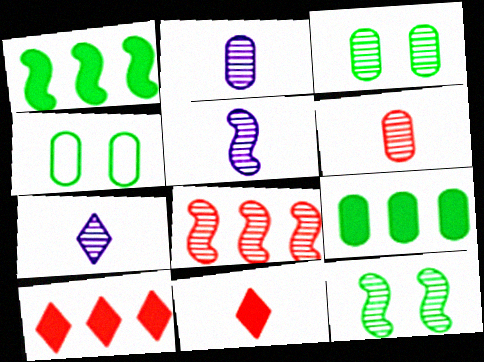[[2, 5, 7], 
[3, 7, 8], 
[4, 5, 10], 
[5, 8, 12]]